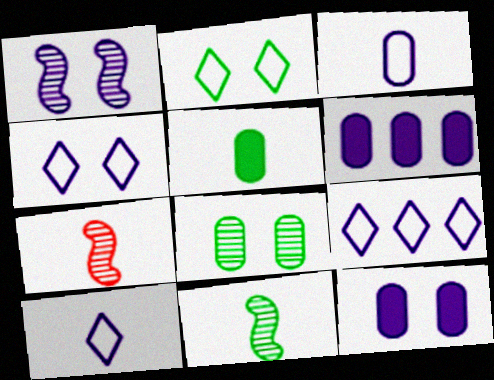[[1, 4, 12], 
[1, 6, 10], 
[2, 6, 7], 
[4, 9, 10], 
[5, 7, 10]]